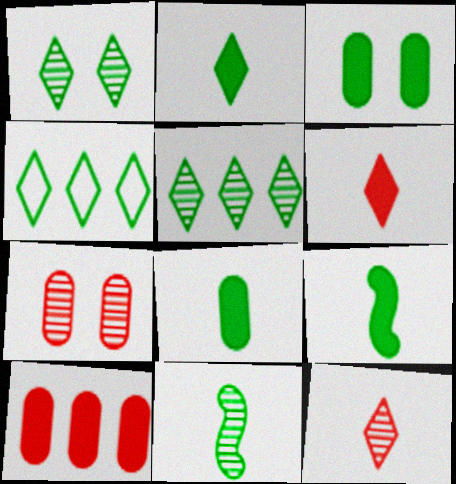[[1, 2, 4], 
[2, 8, 9], 
[3, 4, 11]]